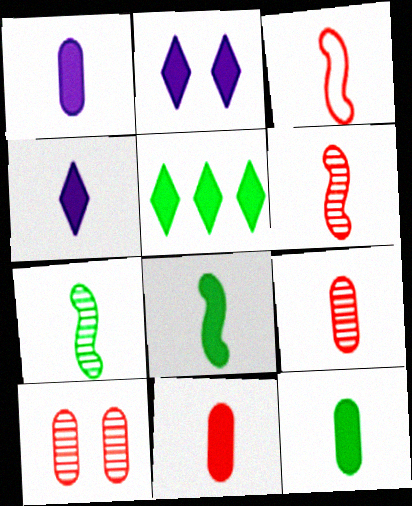[[1, 11, 12], 
[4, 8, 11]]